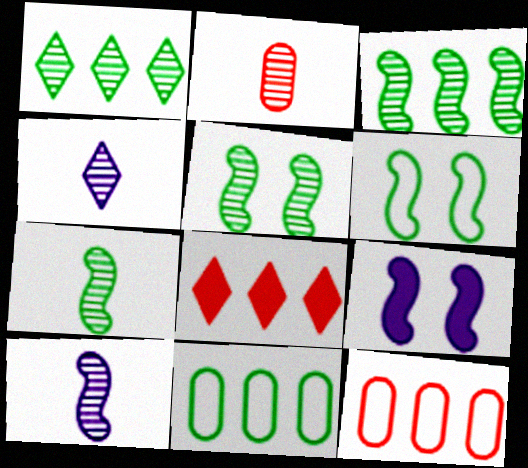[[2, 4, 7], 
[3, 5, 7]]